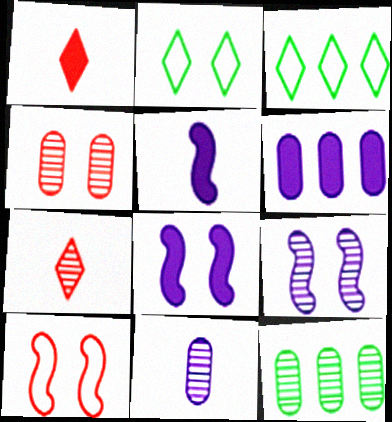[[2, 4, 8], 
[3, 4, 5], 
[4, 11, 12], 
[7, 9, 12]]